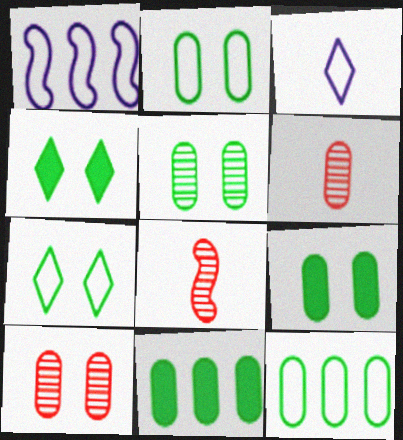[[1, 4, 6], 
[2, 5, 9]]